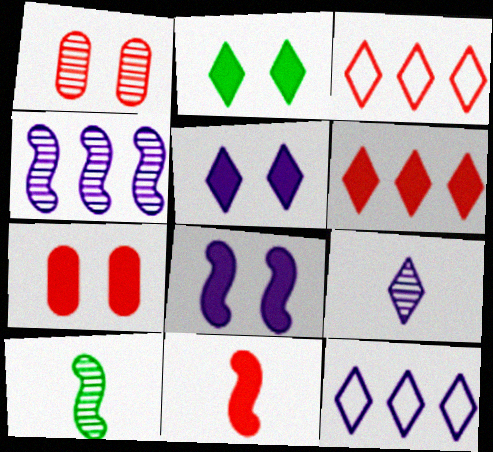[[1, 3, 11], 
[2, 3, 9], 
[2, 7, 8], 
[5, 9, 12], 
[6, 7, 11], 
[7, 10, 12]]